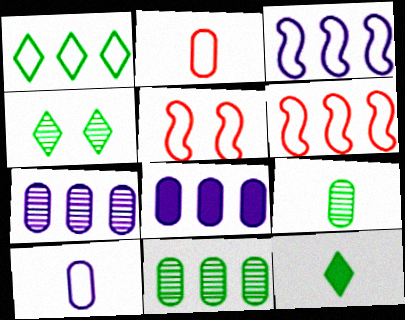[[1, 4, 12], 
[1, 5, 10], 
[5, 7, 12]]